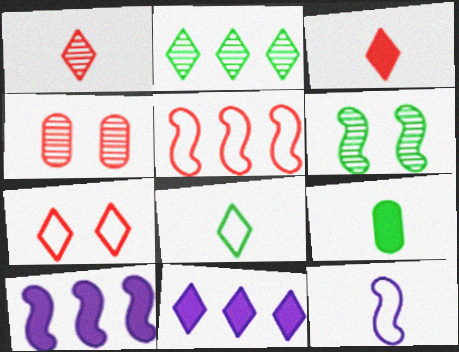[[1, 9, 12], 
[3, 4, 5], 
[4, 8, 10]]